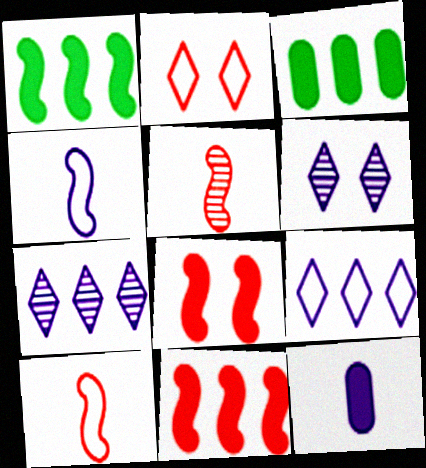[[3, 6, 10]]